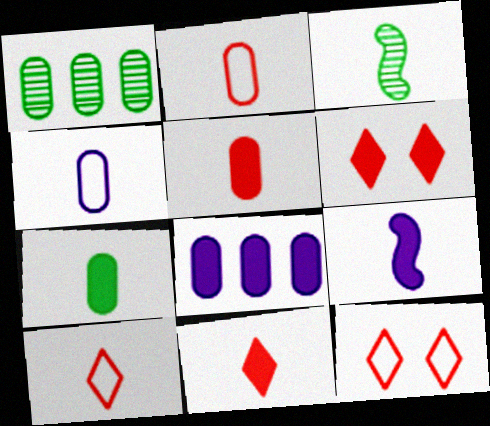[[1, 9, 12], 
[3, 4, 11], 
[3, 8, 12], 
[7, 9, 11]]